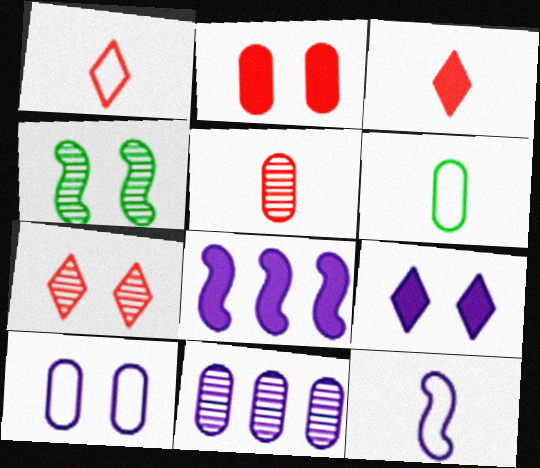[[1, 6, 12], 
[2, 6, 11], 
[6, 7, 8], 
[9, 11, 12]]